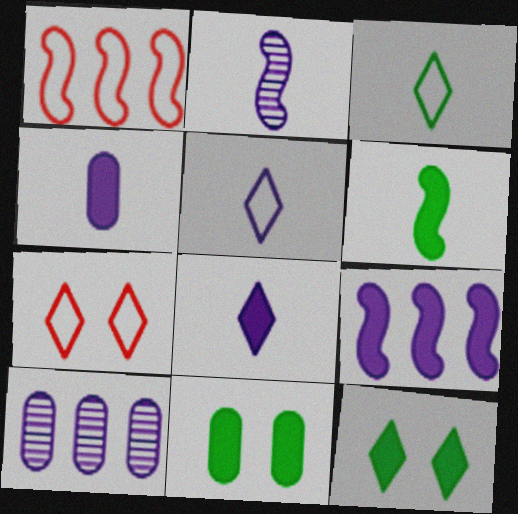[[2, 4, 5], 
[6, 7, 10]]